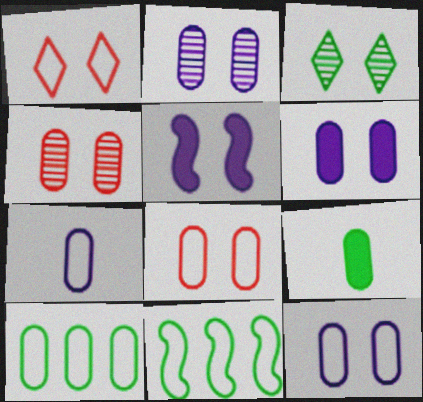[[1, 7, 11], 
[2, 6, 12], 
[3, 5, 8], 
[3, 9, 11], 
[7, 8, 10]]